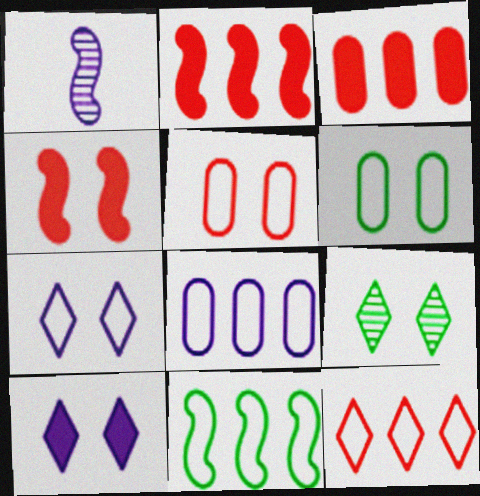[[1, 4, 11], 
[1, 8, 10], 
[8, 11, 12]]